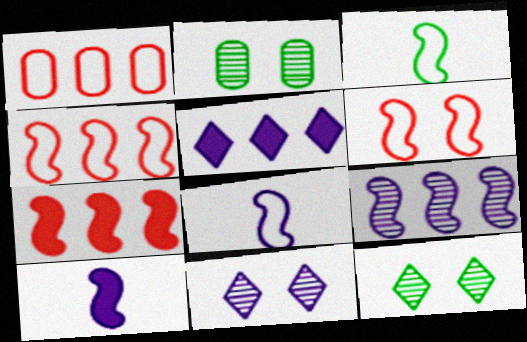[[1, 10, 12]]